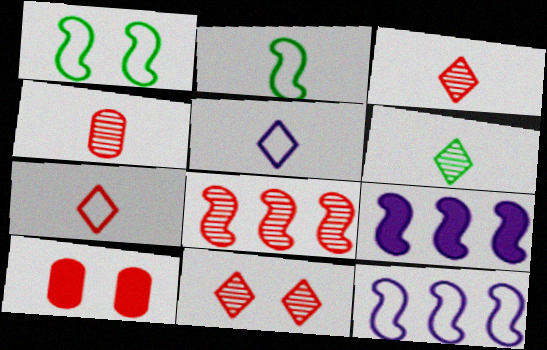[[4, 8, 11], 
[6, 10, 12], 
[7, 8, 10]]